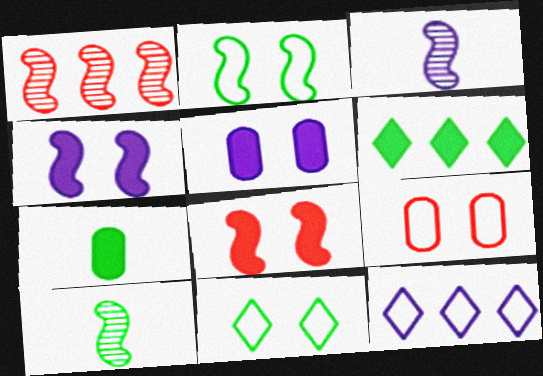[[3, 5, 12], 
[3, 6, 9]]